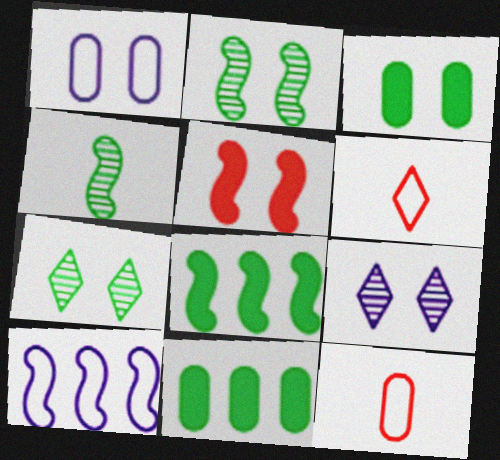[[1, 5, 7], 
[4, 5, 10], 
[8, 9, 12]]